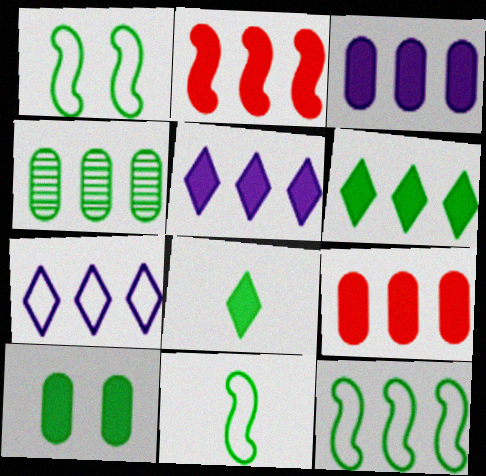[[1, 4, 8], 
[1, 11, 12], 
[2, 3, 6], 
[2, 4, 7], 
[4, 6, 12]]